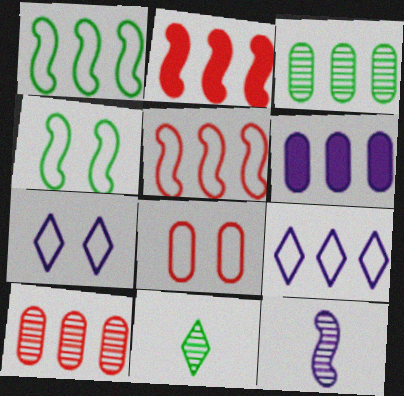[[2, 3, 9], 
[2, 4, 12], 
[4, 7, 8], 
[6, 7, 12]]